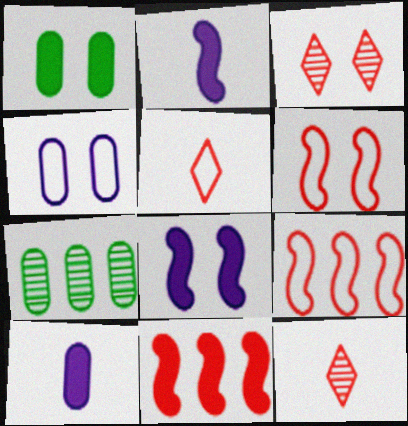[[5, 7, 8]]